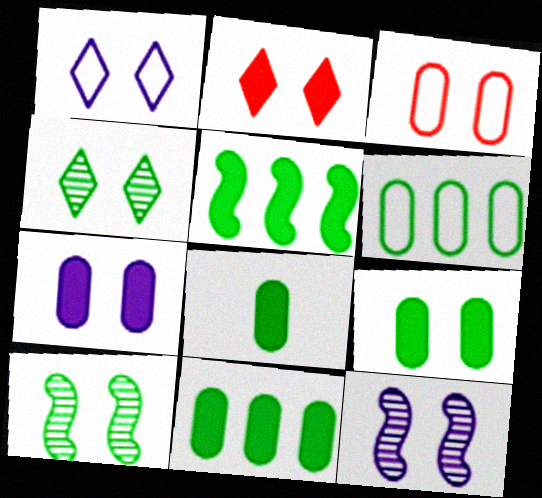[[1, 2, 4], 
[1, 7, 12], 
[8, 9, 11]]